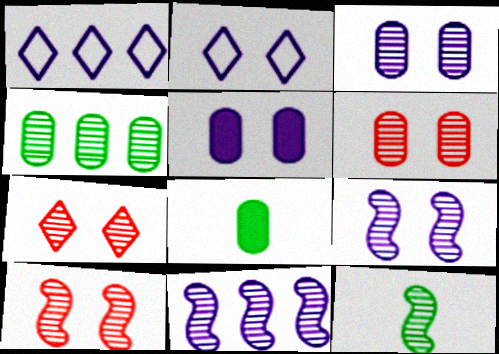[[1, 8, 10], 
[2, 5, 9], 
[6, 7, 10], 
[10, 11, 12]]